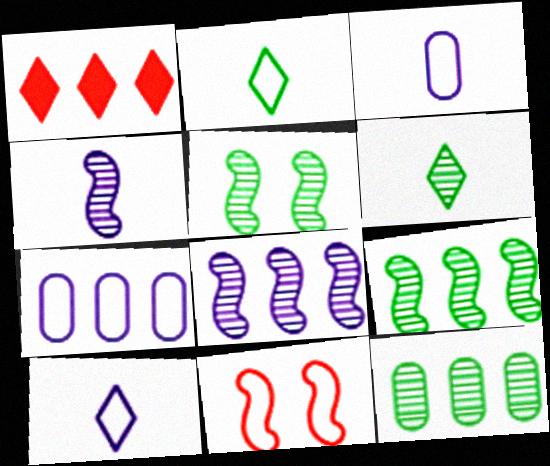[[1, 3, 5], 
[1, 7, 9], 
[2, 7, 11], 
[5, 6, 12]]